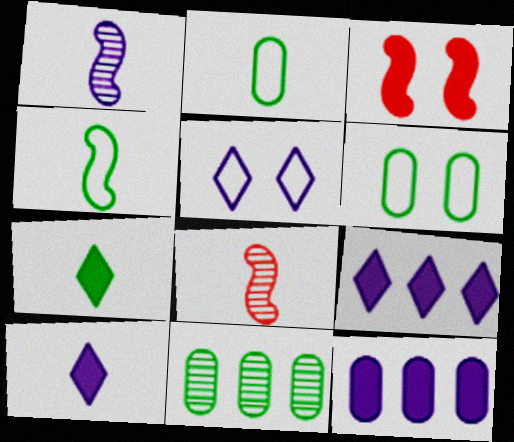[[1, 5, 12], 
[2, 8, 10], 
[3, 7, 12], 
[6, 8, 9]]